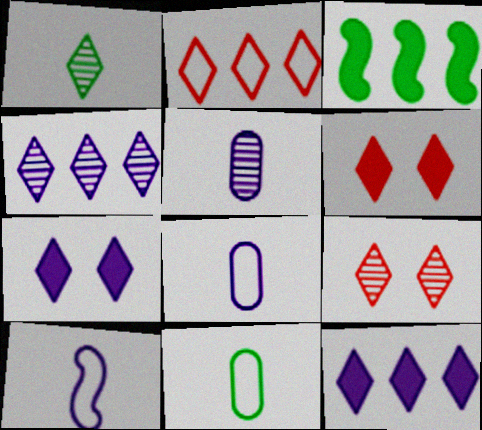[[1, 2, 7], 
[1, 4, 9], 
[3, 8, 9]]